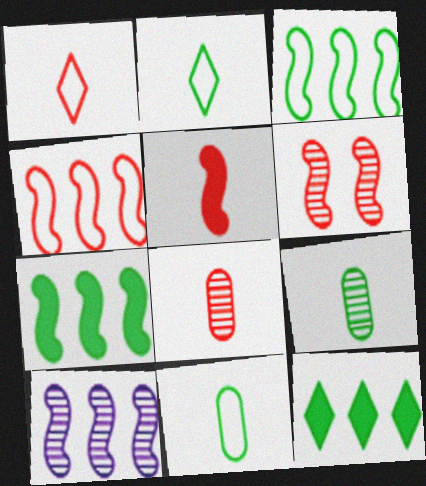[[1, 5, 8], 
[4, 5, 6], 
[4, 7, 10]]